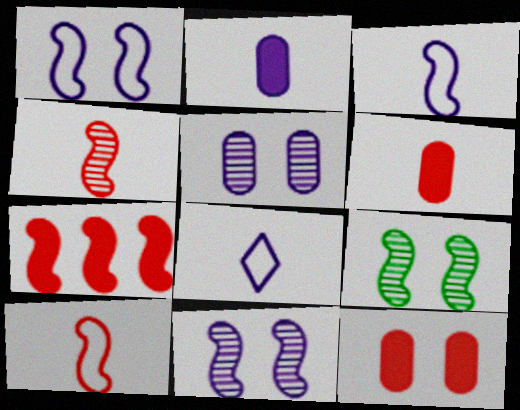[[3, 7, 9]]